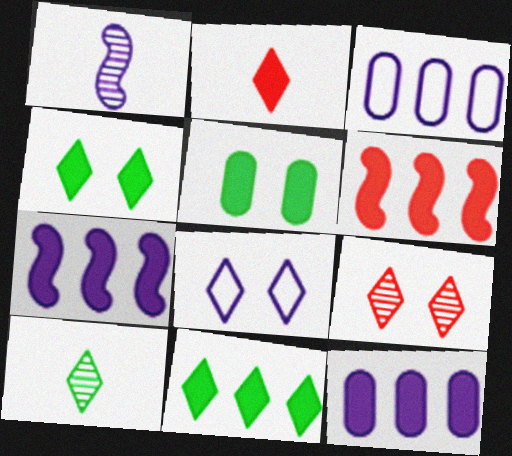[[1, 8, 12], 
[2, 5, 7], 
[4, 8, 9], 
[6, 11, 12]]